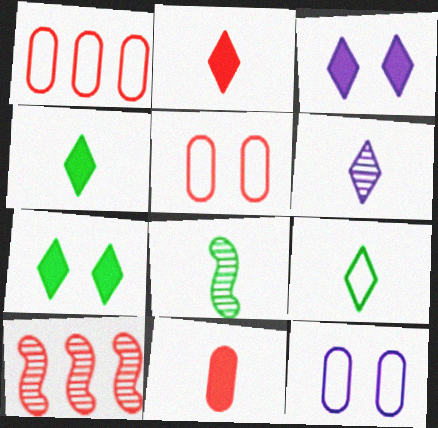[[1, 3, 8], 
[2, 5, 10], 
[2, 6, 9], 
[4, 10, 12]]